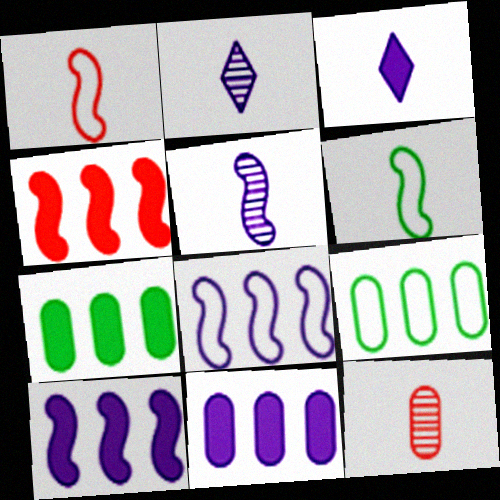[[3, 6, 12]]